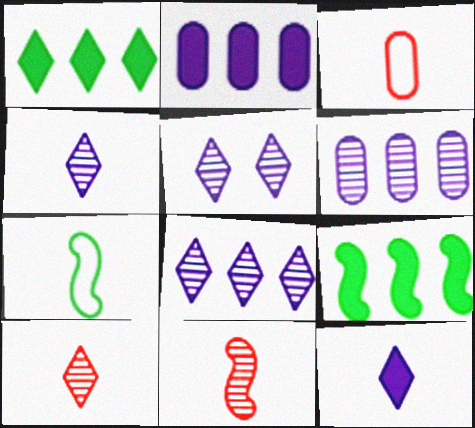[[3, 5, 9], 
[4, 5, 8]]